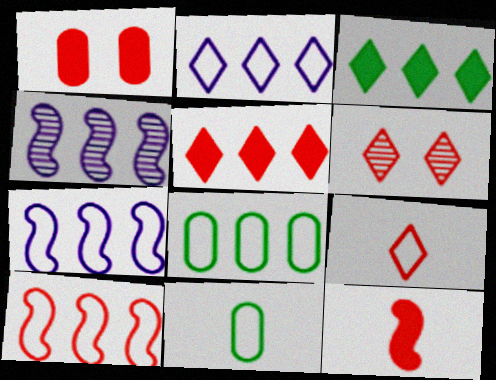[[1, 5, 12], 
[2, 8, 10], 
[4, 5, 8], 
[5, 6, 9]]